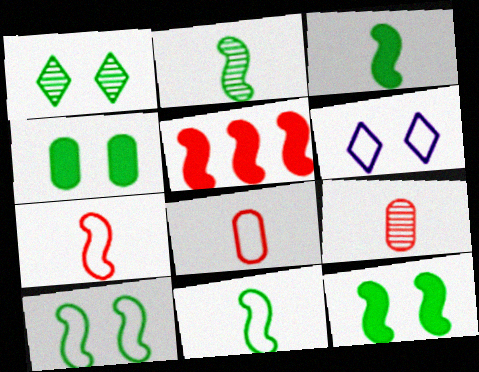[[1, 4, 10], 
[2, 3, 11]]